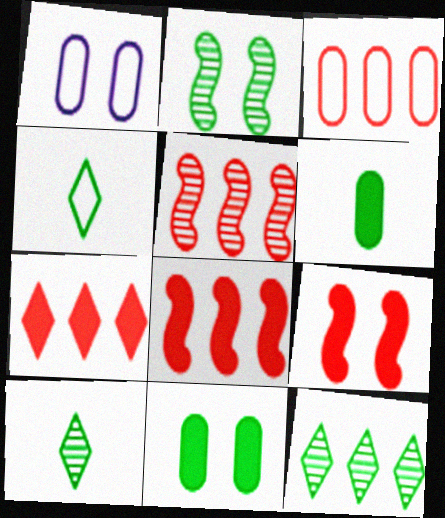[[1, 8, 10], 
[3, 5, 7]]